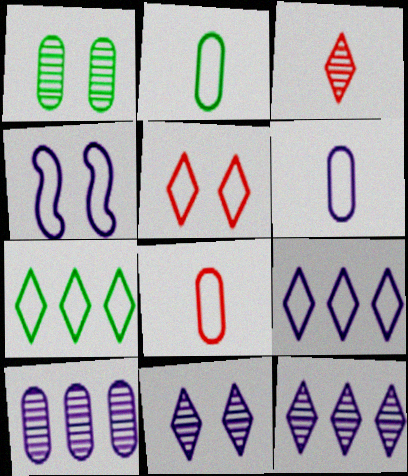[[2, 6, 8], 
[4, 6, 9], 
[4, 7, 8]]